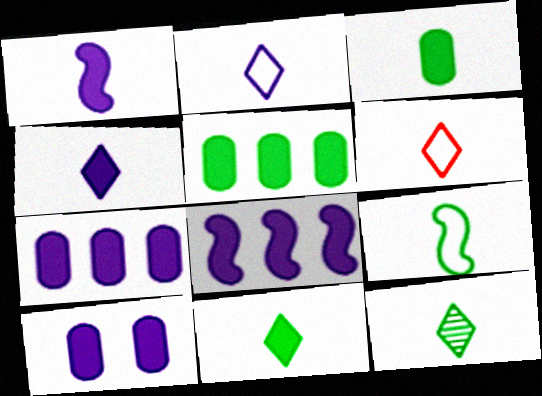[[3, 9, 12], 
[4, 6, 12], 
[4, 8, 10]]